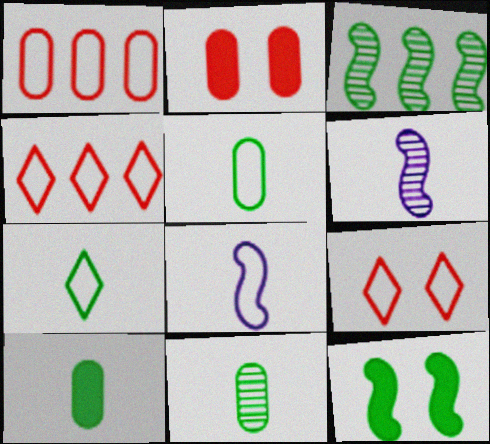[[5, 10, 11]]